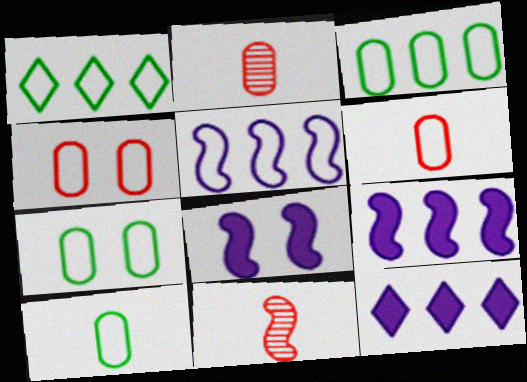[[1, 2, 8], 
[3, 7, 10], 
[7, 11, 12]]